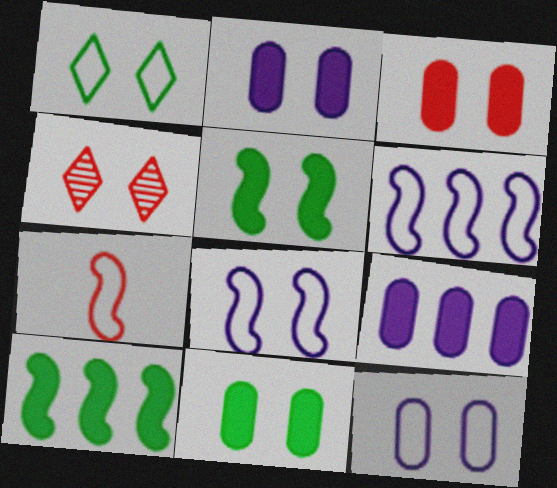[[2, 3, 11], 
[4, 5, 12], 
[4, 8, 11]]